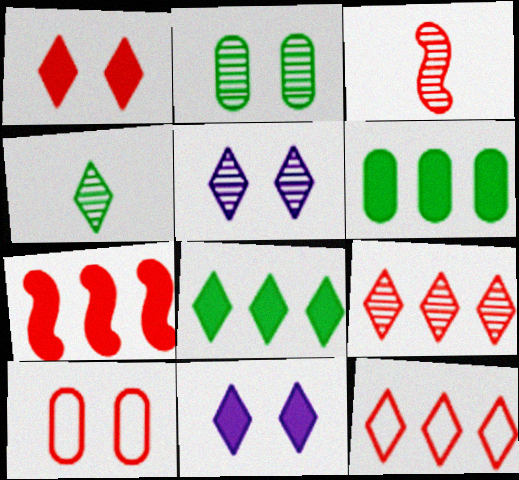[[4, 5, 9], 
[4, 11, 12]]